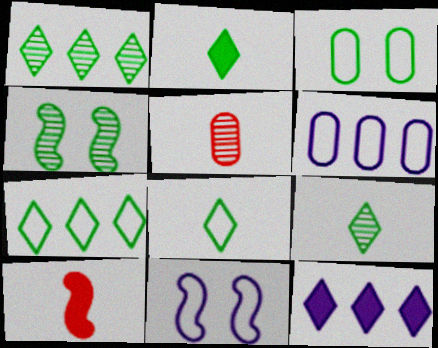[[2, 8, 9]]